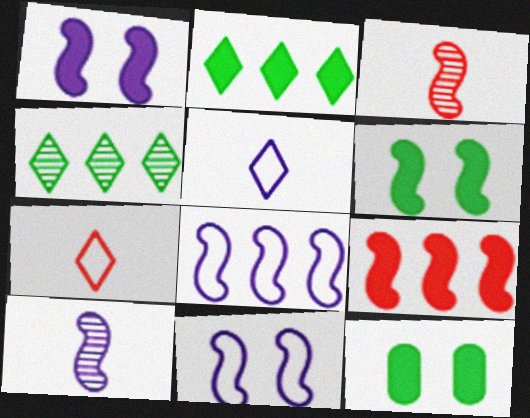[[1, 8, 10], 
[3, 6, 8]]